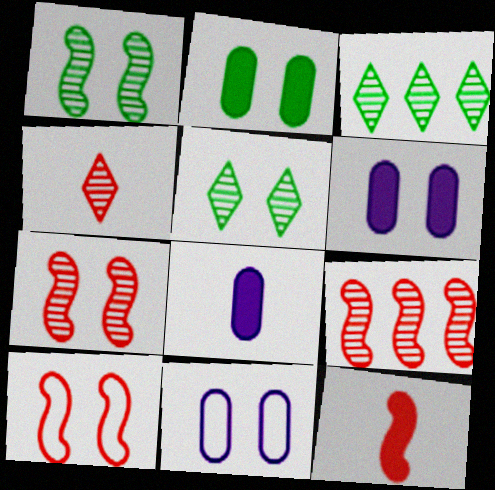[[3, 8, 10], 
[3, 11, 12], 
[5, 6, 10], 
[9, 10, 12]]